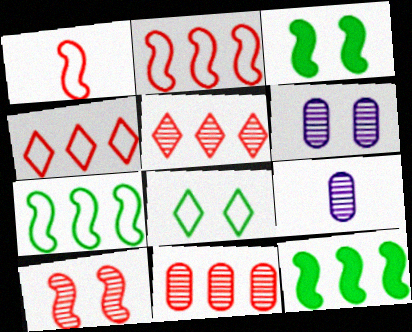[[3, 4, 9]]